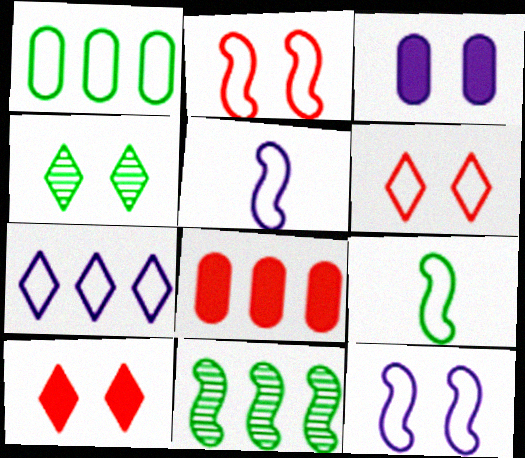[[1, 5, 6], 
[2, 3, 4], 
[4, 5, 8], 
[7, 8, 11]]